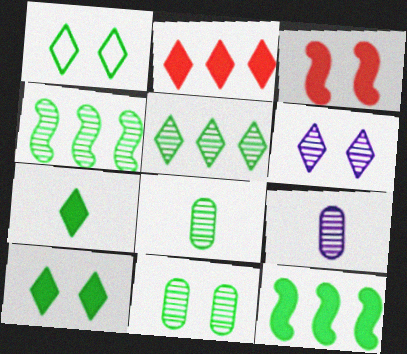[[1, 5, 7], 
[1, 8, 12]]